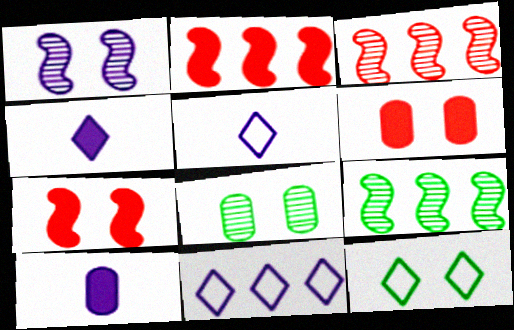[[1, 6, 12], 
[1, 10, 11], 
[2, 5, 8], 
[3, 10, 12], 
[5, 6, 9]]